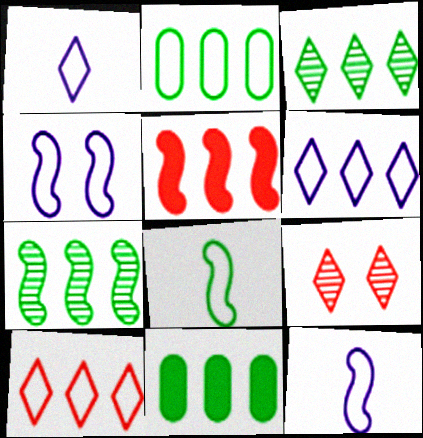[[9, 11, 12]]